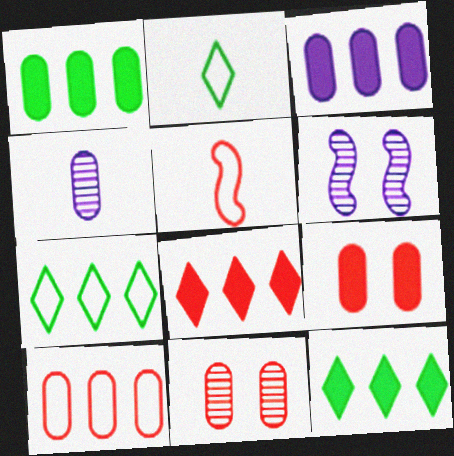[[5, 8, 11]]